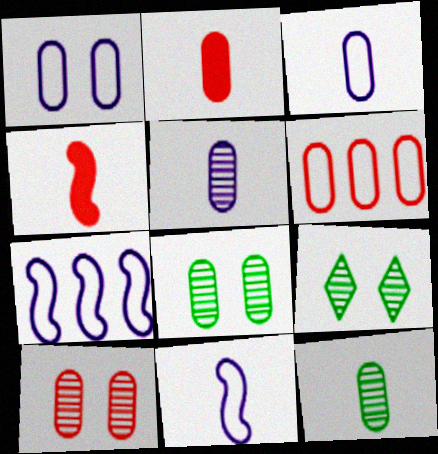[[2, 3, 12], 
[2, 6, 10], 
[2, 7, 9]]